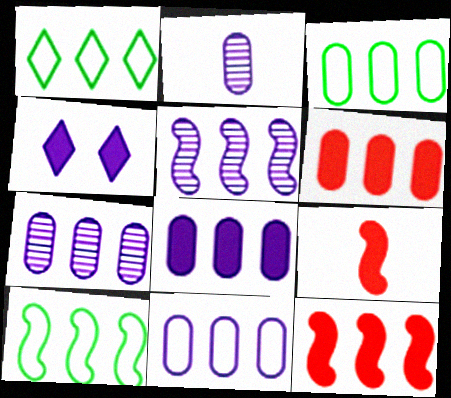[[1, 3, 10], 
[1, 5, 6], 
[1, 7, 12], 
[3, 6, 7], 
[5, 10, 12], 
[7, 8, 11]]